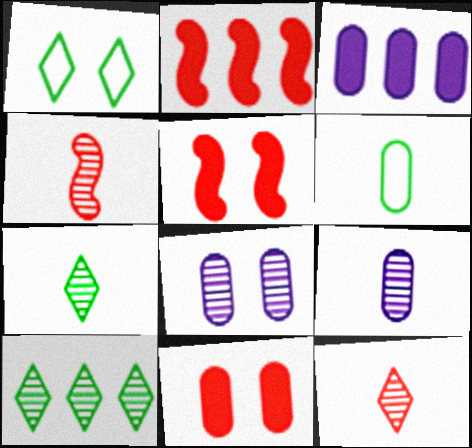[[1, 2, 9], 
[1, 3, 4], 
[1, 5, 8], 
[4, 7, 9], 
[4, 8, 10]]